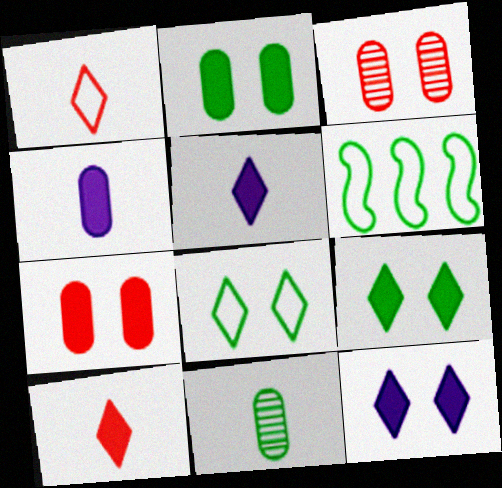[[3, 5, 6], 
[6, 9, 11]]